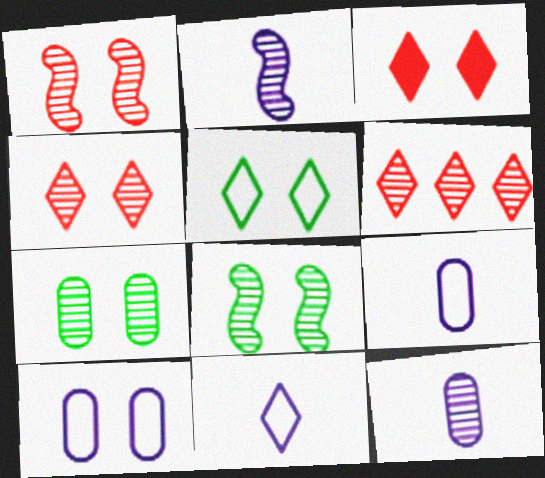[[2, 6, 7], 
[3, 8, 10], 
[6, 8, 12]]